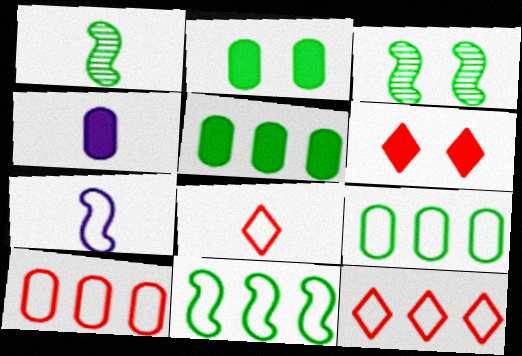[[1, 4, 8], 
[3, 4, 12]]